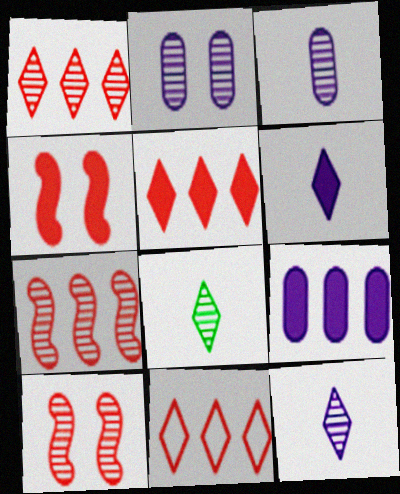[[1, 5, 11], 
[2, 7, 8]]